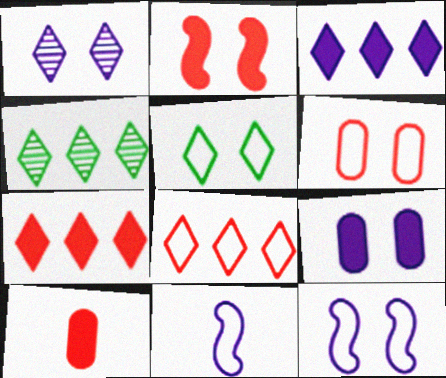[[1, 9, 12], 
[2, 7, 10], 
[3, 4, 8], 
[4, 10, 12], 
[5, 6, 12]]